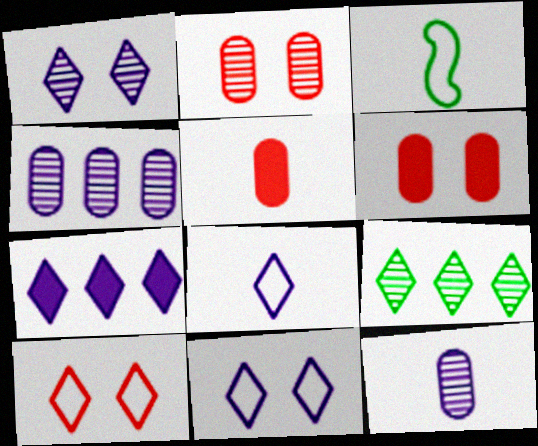[[1, 7, 8], 
[2, 3, 7]]